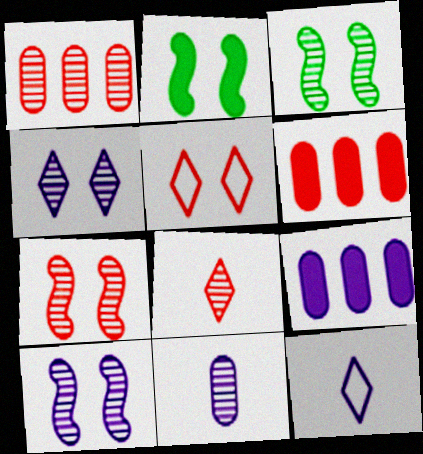[[1, 2, 12], 
[1, 7, 8], 
[3, 6, 12], 
[3, 7, 10], 
[9, 10, 12]]